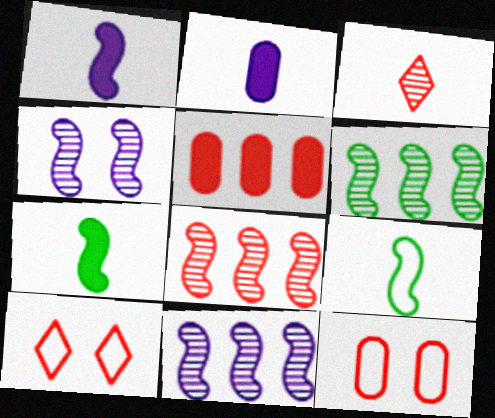[[2, 3, 9], 
[2, 6, 10], 
[6, 8, 11]]